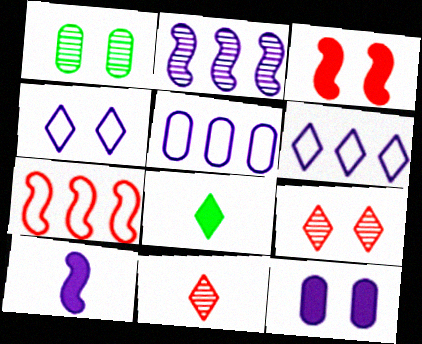[[1, 2, 11], 
[1, 3, 4], 
[6, 8, 9]]